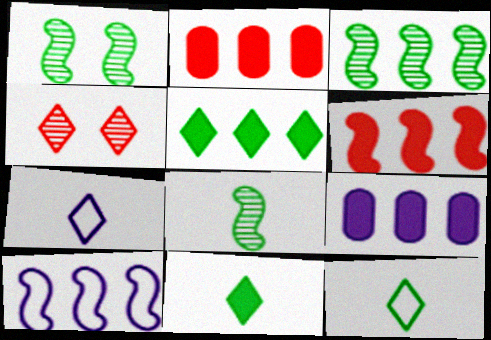[[1, 2, 7], 
[1, 3, 8], 
[3, 6, 10], 
[4, 5, 7], 
[5, 6, 9]]